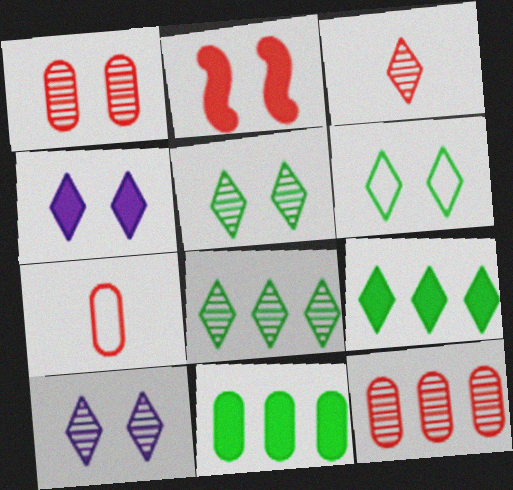[[3, 8, 10]]